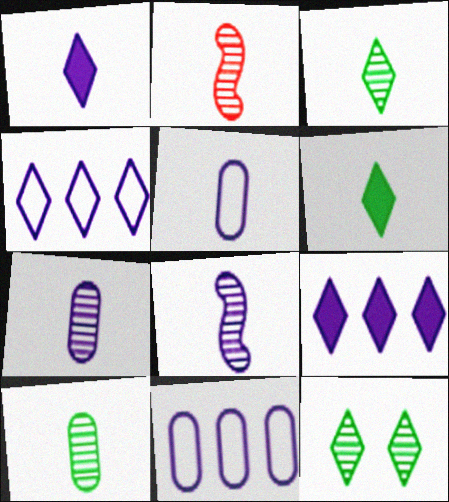[[1, 5, 8], 
[2, 3, 7], 
[2, 5, 6]]